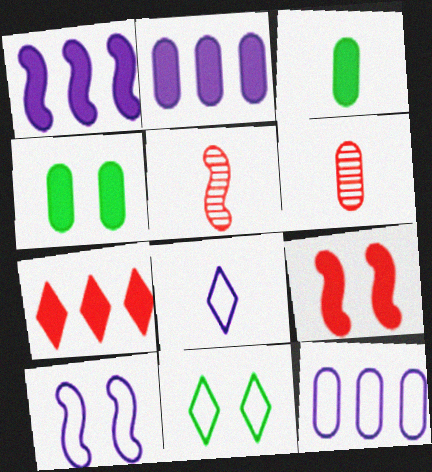[[1, 6, 11], 
[2, 5, 11], 
[3, 5, 8], 
[4, 6, 12], 
[8, 10, 12]]